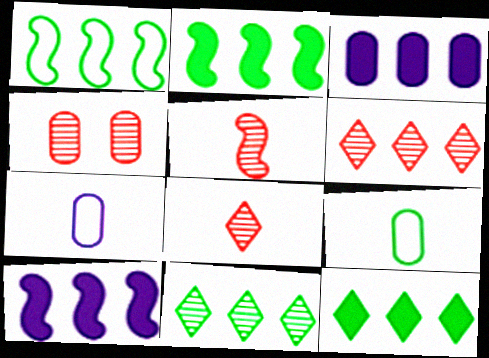[[1, 3, 6], 
[3, 4, 9], 
[4, 5, 6]]